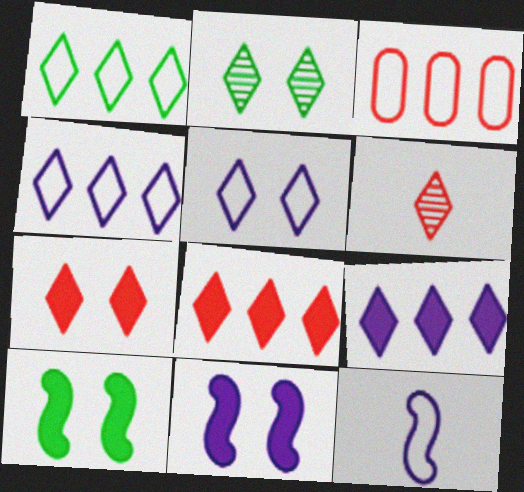[[2, 5, 7]]